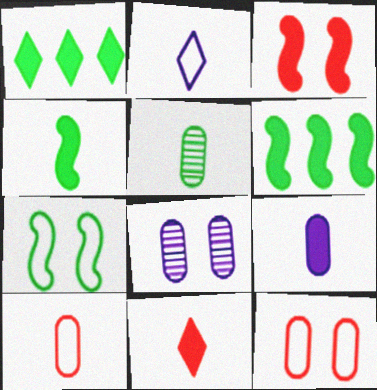[[1, 3, 9], 
[1, 5, 7], 
[4, 9, 11], 
[5, 9, 10]]